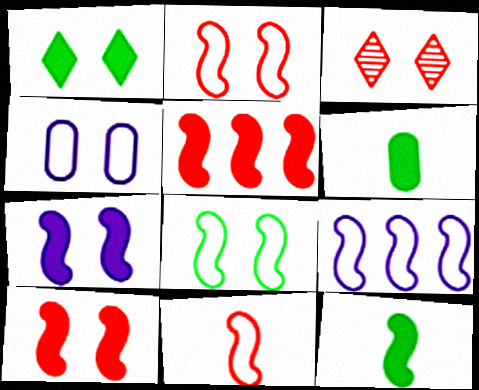[[3, 6, 9], 
[5, 7, 12], 
[8, 9, 11]]